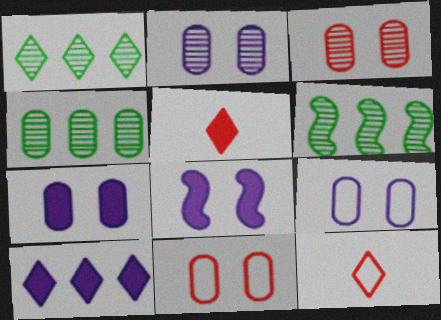[[1, 4, 6], 
[2, 7, 9], 
[4, 8, 12], 
[5, 6, 9], 
[6, 7, 12]]